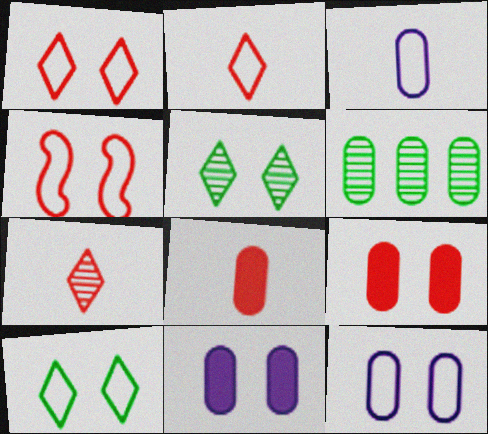[[3, 6, 9], 
[4, 5, 11], 
[4, 10, 12], 
[6, 8, 12]]